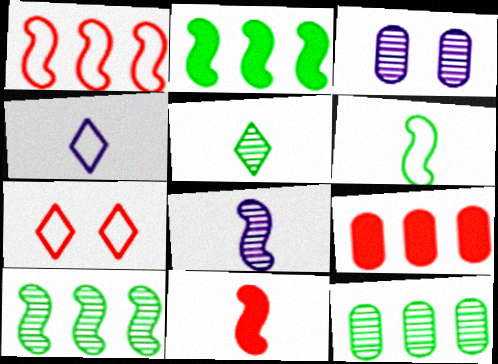[[6, 8, 11]]